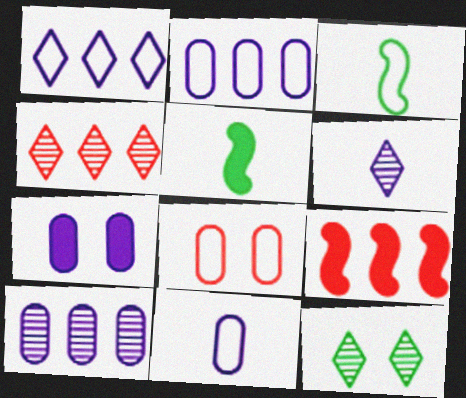[[1, 3, 8], 
[3, 4, 7], 
[4, 6, 12], 
[7, 10, 11], 
[9, 11, 12]]